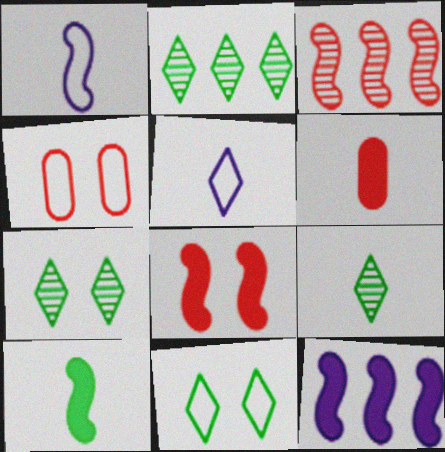[[1, 6, 9], 
[2, 7, 9], 
[4, 9, 12], 
[8, 10, 12]]